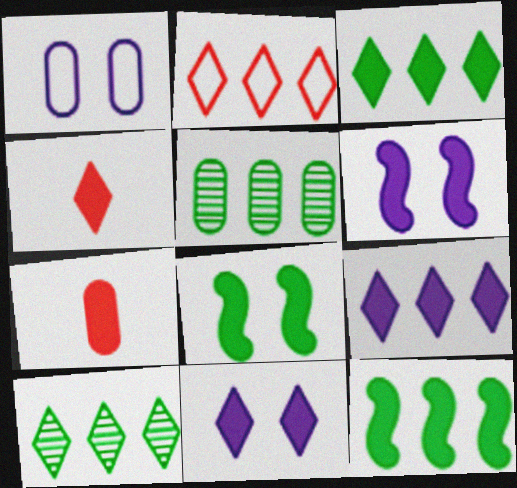[[1, 5, 7], 
[2, 9, 10], 
[3, 4, 11], 
[3, 6, 7], 
[7, 8, 9], 
[7, 11, 12]]